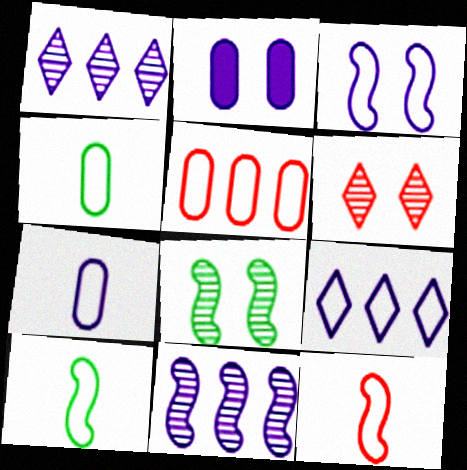[[3, 7, 9]]